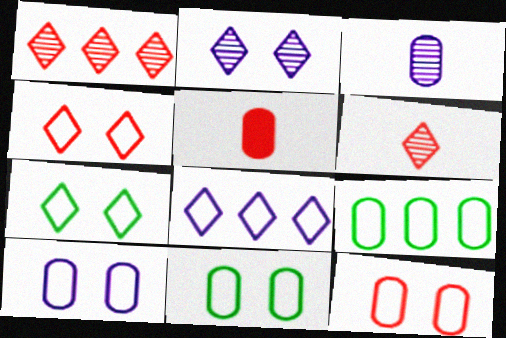[[10, 11, 12]]